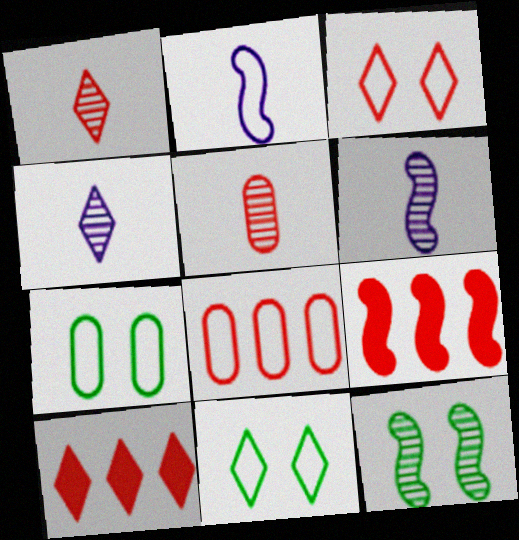[[1, 3, 10], 
[2, 8, 11], 
[2, 9, 12], 
[3, 5, 9], 
[4, 7, 9], 
[4, 10, 11], 
[6, 7, 10]]